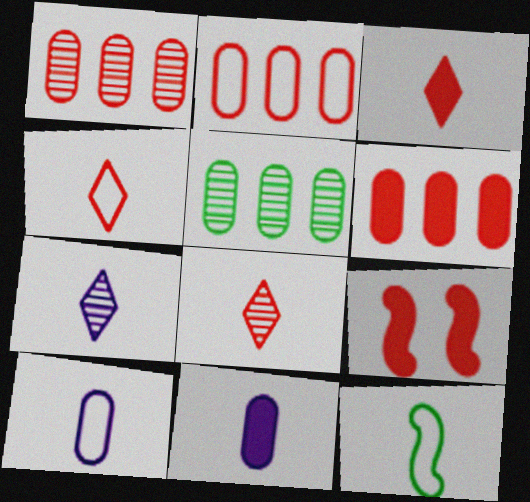[[1, 2, 6], 
[1, 4, 9], 
[2, 8, 9], 
[3, 4, 8], 
[3, 6, 9], 
[4, 10, 12], 
[8, 11, 12]]